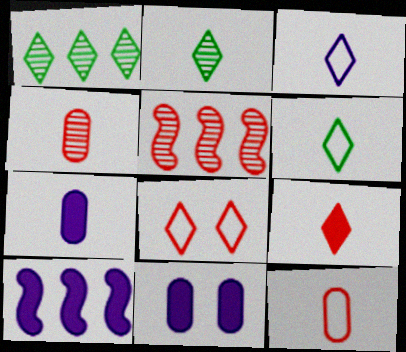[[2, 3, 9], 
[5, 6, 11]]